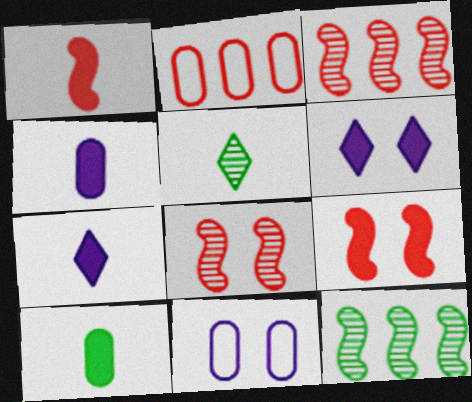[[1, 7, 10]]